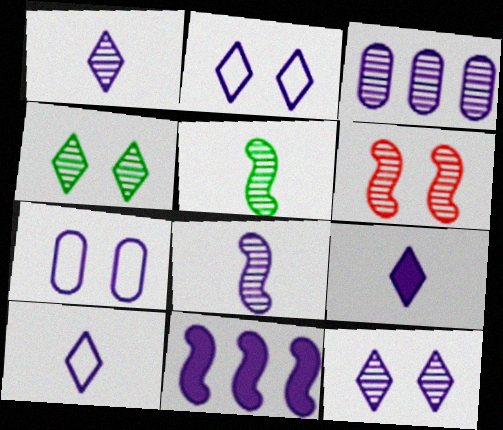[[1, 7, 11], 
[1, 9, 10], 
[3, 8, 12]]